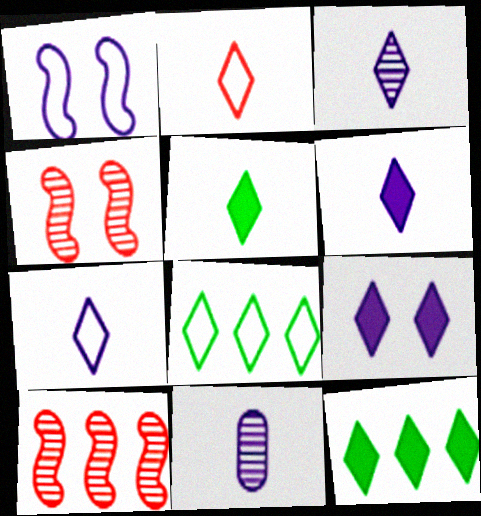[[2, 3, 5], 
[3, 6, 7]]